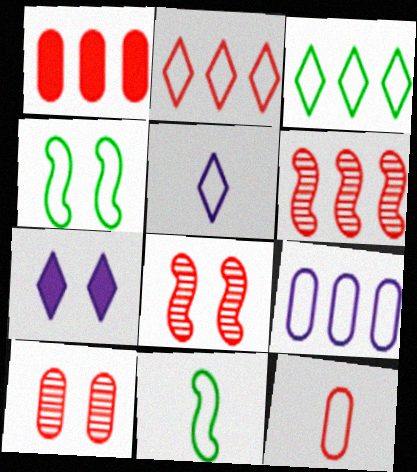[[1, 2, 6], 
[1, 10, 12], 
[4, 7, 10], 
[5, 11, 12]]